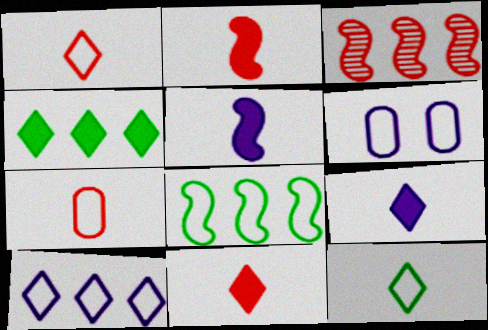[[1, 6, 8]]